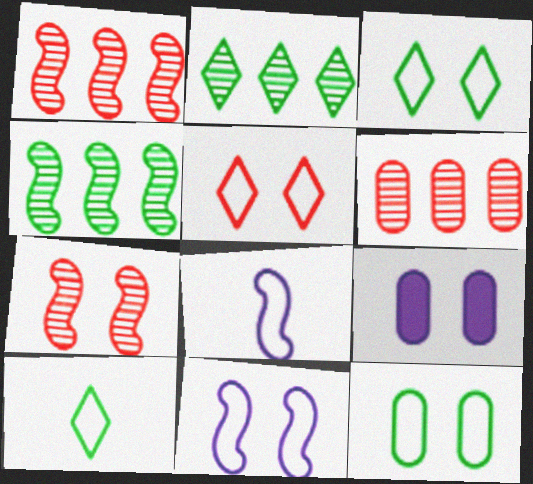[[1, 9, 10], 
[3, 7, 9], 
[5, 11, 12]]